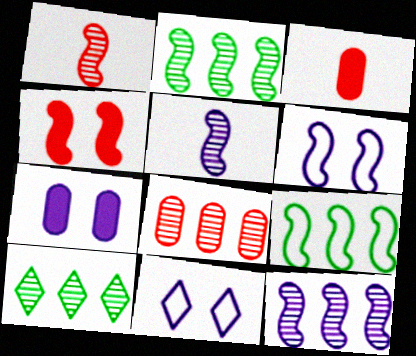[[2, 3, 11], 
[3, 6, 10], 
[4, 5, 9], 
[8, 10, 12]]